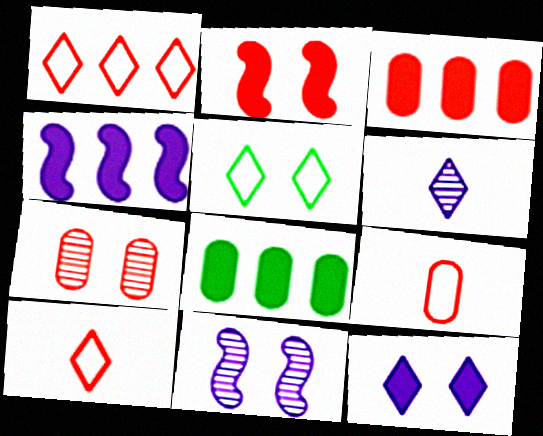[[3, 7, 9], 
[8, 10, 11]]